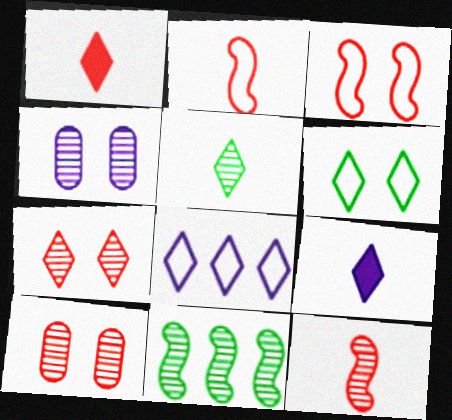[]